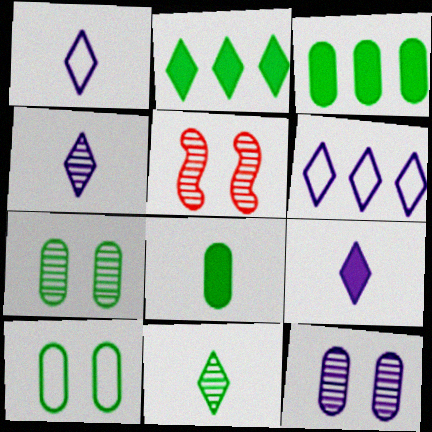[[1, 3, 5], 
[1, 4, 9], 
[5, 6, 8]]